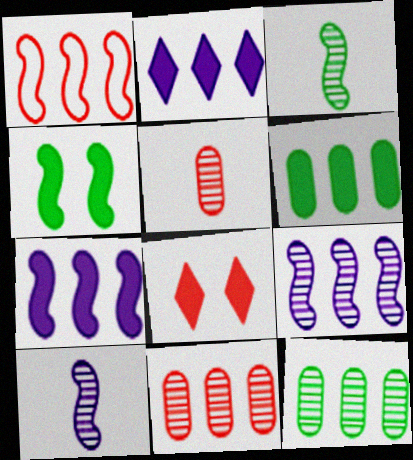[[1, 2, 12], 
[1, 4, 10], 
[1, 5, 8]]